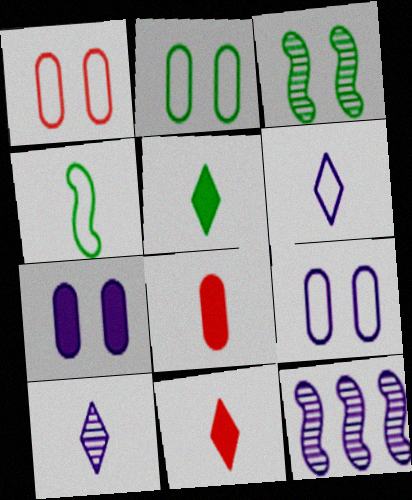[[1, 2, 9], 
[1, 5, 12], 
[2, 11, 12], 
[4, 8, 10], 
[6, 7, 12]]